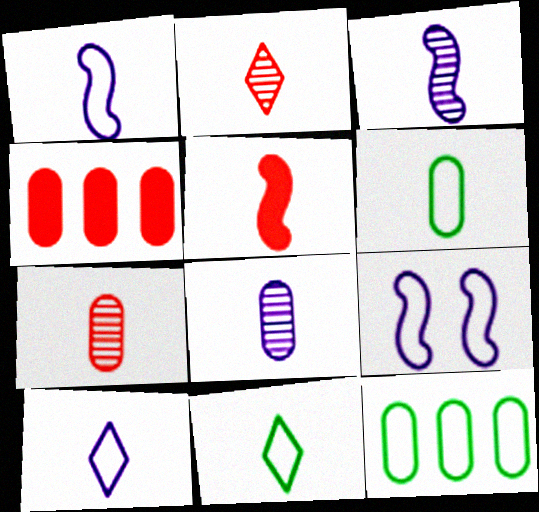[[5, 8, 11]]